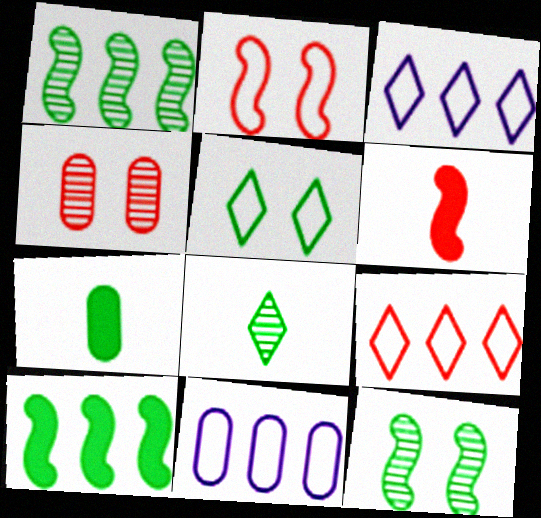[[1, 5, 7], 
[4, 6, 9], 
[4, 7, 11]]